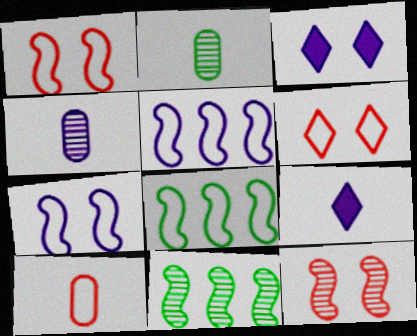[[3, 4, 5], 
[3, 10, 11]]